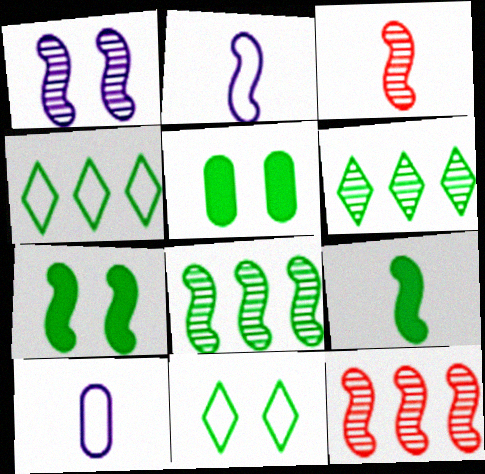[[1, 3, 8], 
[2, 3, 9], 
[2, 7, 12]]